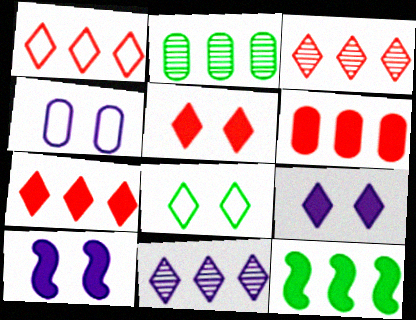[[1, 3, 7]]